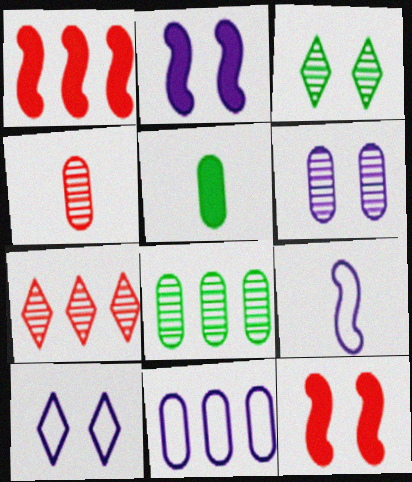[[2, 6, 10], 
[4, 6, 8], 
[9, 10, 11]]